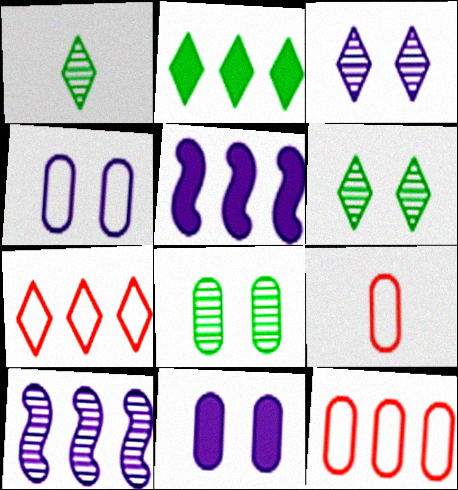[[2, 10, 12], 
[5, 6, 9]]